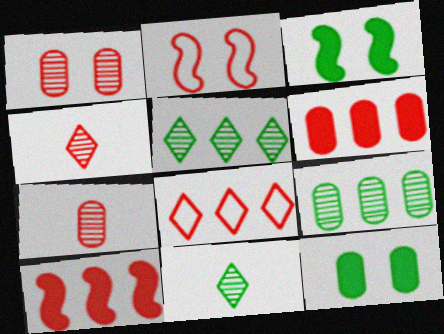[[2, 4, 6]]